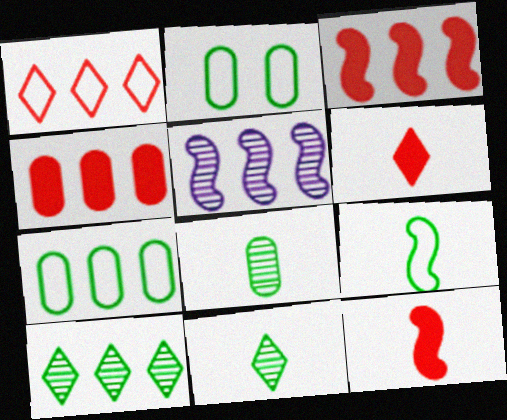[[2, 5, 6]]